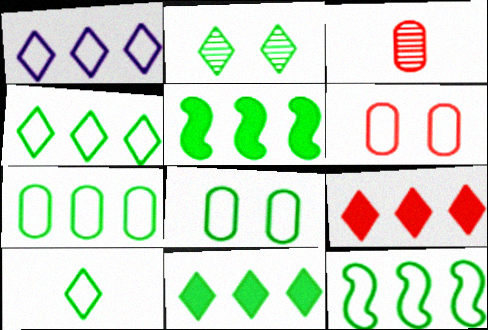[[2, 10, 11], 
[4, 7, 12], 
[8, 10, 12]]